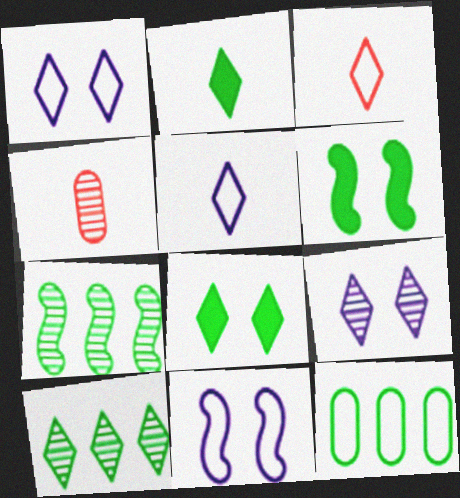[[3, 11, 12], 
[4, 7, 9]]